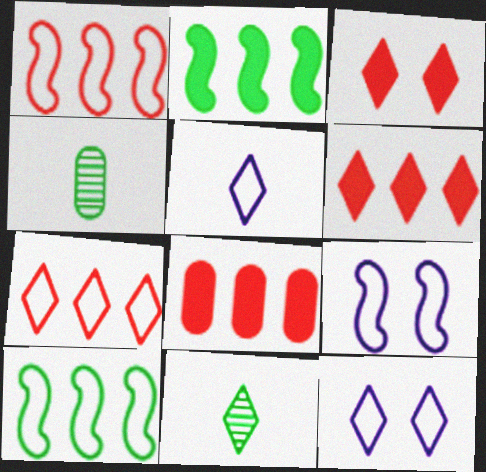[[4, 6, 9], 
[6, 11, 12], 
[8, 9, 11]]